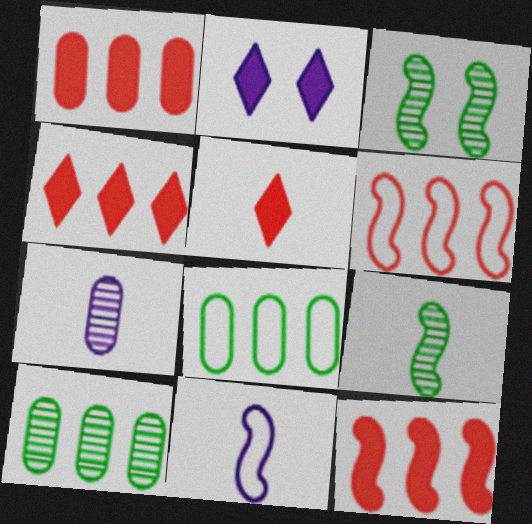[[1, 4, 12], 
[3, 11, 12]]